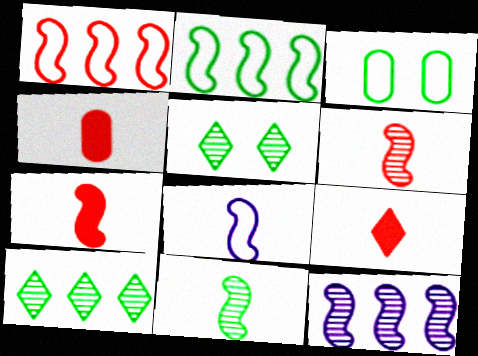[[3, 9, 12], 
[4, 7, 9], 
[7, 8, 11]]